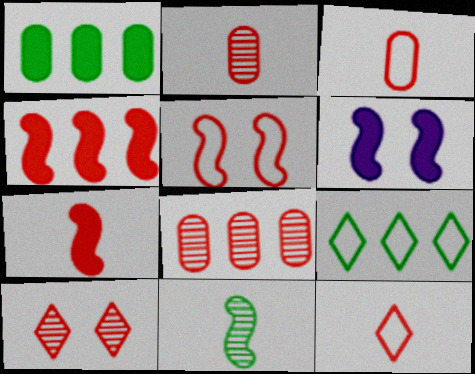[[2, 6, 9], 
[2, 7, 12], 
[3, 4, 10]]